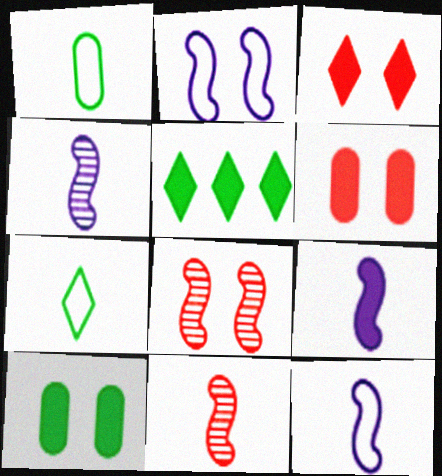[[4, 9, 12], 
[5, 6, 9]]